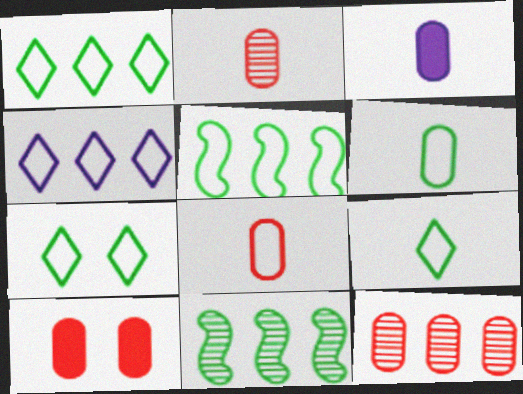[[1, 7, 9], 
[2, 3, 6], 
[5, 6, 7], 
[8, 10, 12]]